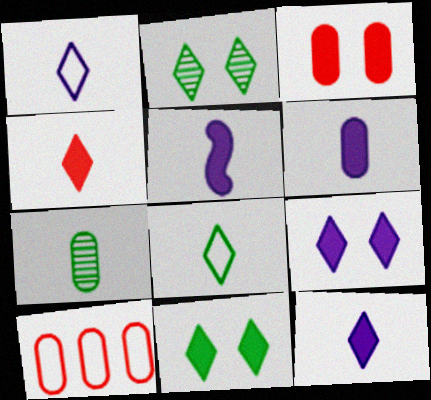[[2, 5, 10], 
[5, 6, 12]]